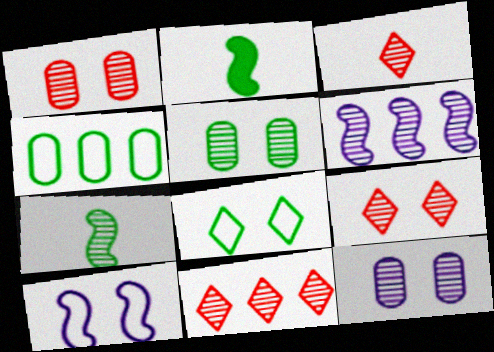[[1, 5, 12], 
[3, 5, 6], 
[3, 9, 11], 
[7, 11, 12]]